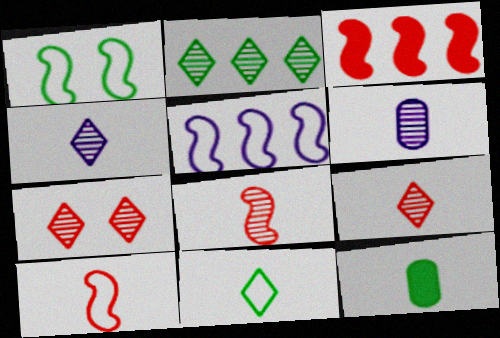[[1, 2, 12], 
[1, 5, 10], 
[2, 4, 7], 
[4, 10, 12], 
[5, 7, 12]]